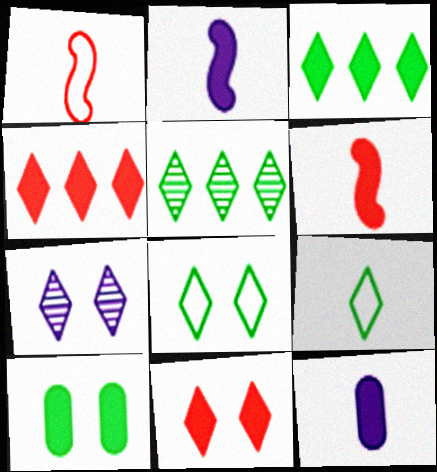[[2, 4, 10], 
[4, 7, 9], 
[7, 8, 11]]